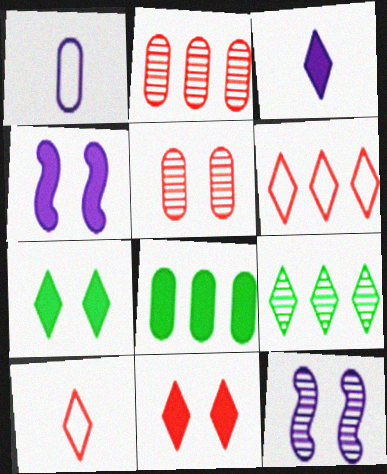[[1, 5, 8], 
[8, 10, 12]]